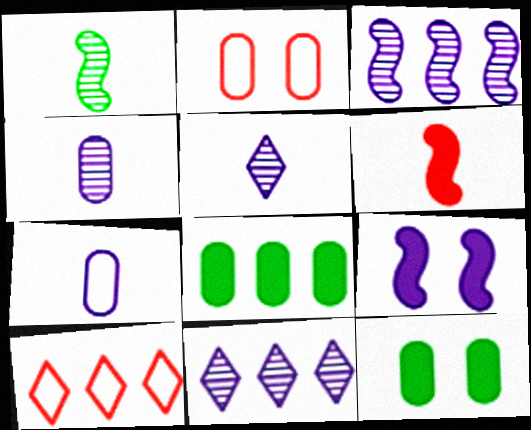[[2, 4, 8], 
[3, 8, 10], 
[7, 9, 11]]